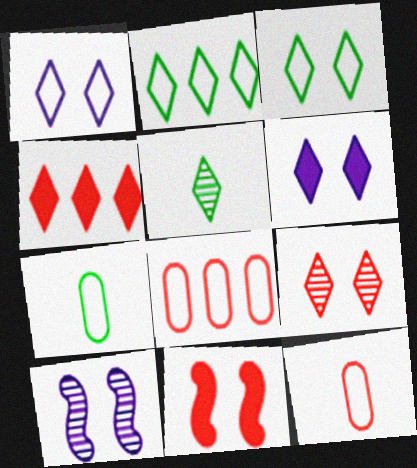[[1, 4, 5], 
[3, 6, 9], 
[4, 7, 10]]